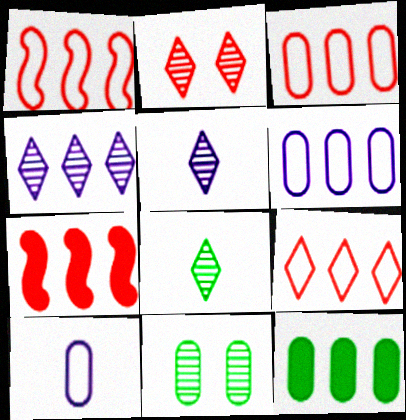[[1, 3, 9], 
[1, 4, 12], 
[2, 4, 8]]